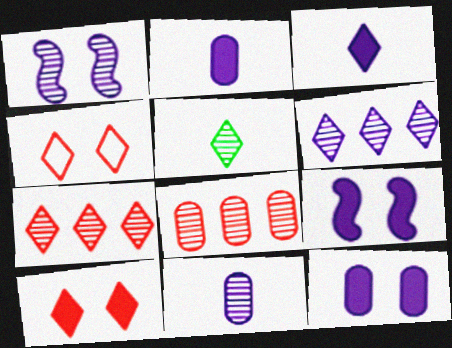[[1, 5, 8], 
[1, 6, 11]]